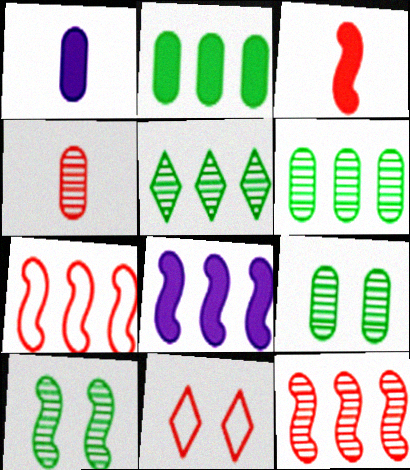[]